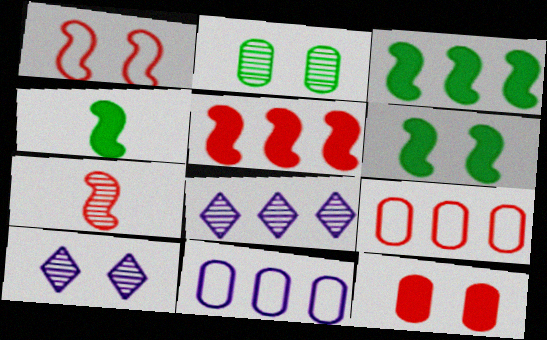[[1, 5, 7], 
[2, 7, 8], 
[3, 4, 6], 
[3, 8, 9], 
[4, 9, 10]]